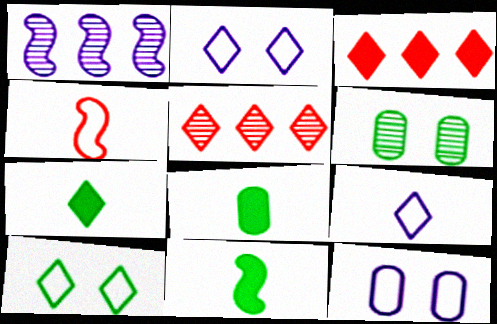[[2, 5, 7], 
[5, 11, 12], 
[7, 8, 11]]